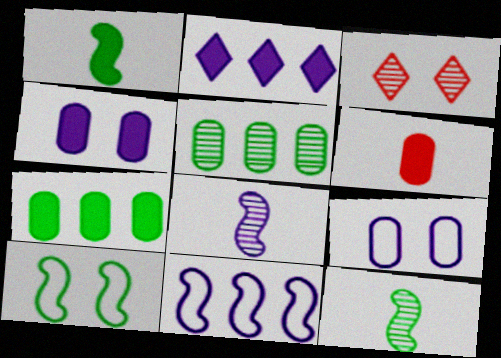[[2, 8, 9], 
[3, 4, 10], 
[3, 5, 8], 
[4, 6, 7], 
[5, 6, 9]]